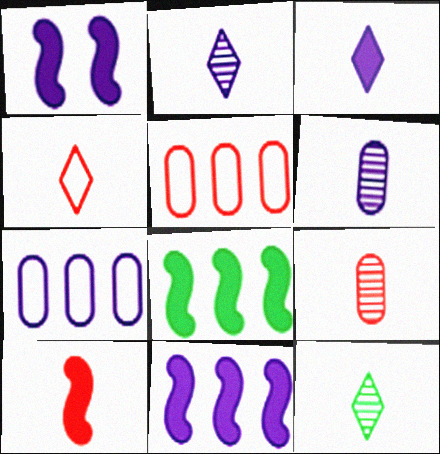[[1, 2, 7], 
[1, 5, 12], 
[1, 8, 10], 
[3, 4, 12], 
[4, 9, 10]]